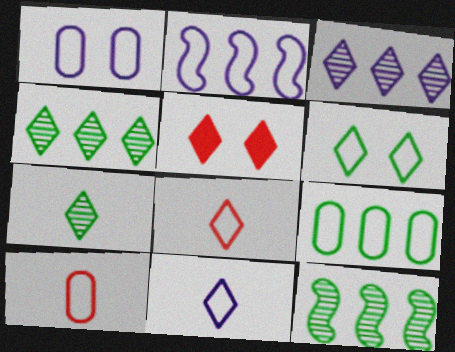[[1, 2, 11], 
[1, 9, 10], 
[2, 6, 10], 
[4, 5, 11]]